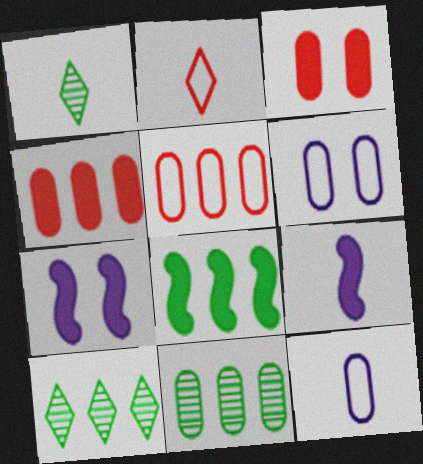[[1, 5, 7], 
[2, 7, 11], 
[3, 11, 12]]